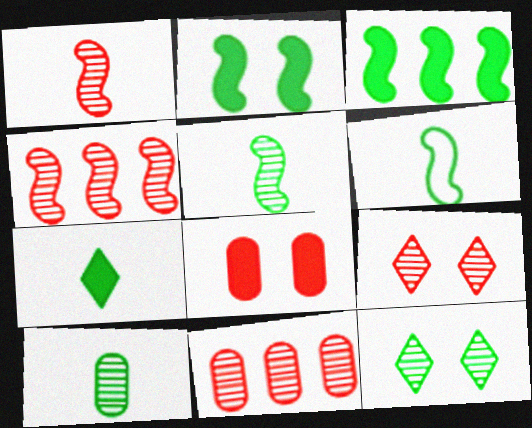[[1, 9, 11], 
[6, 7, 10]]